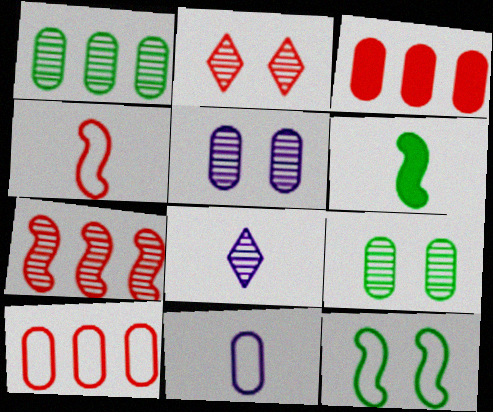[[2, 3, 4], 
[3, 8, 12], 
[3, 9, 11], 
[7, 8, 9]]